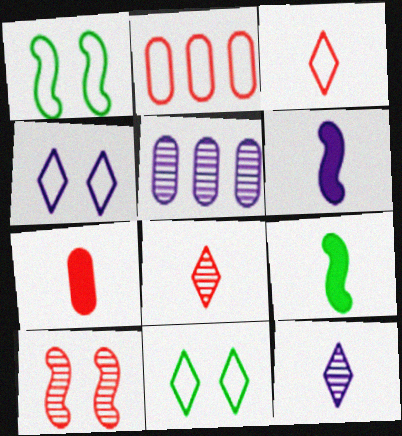[[4, 5, 6]]